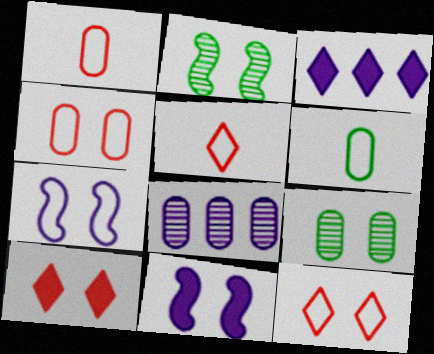[[1, 2, 3], 
[7, 9, 10], 
[9, 11, 12]]